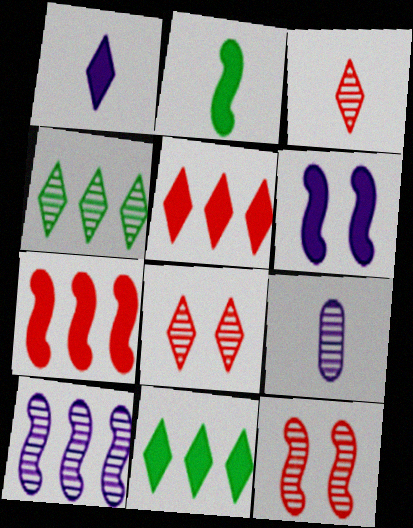[[2, 6, 7], 
[4, 9, 12]]